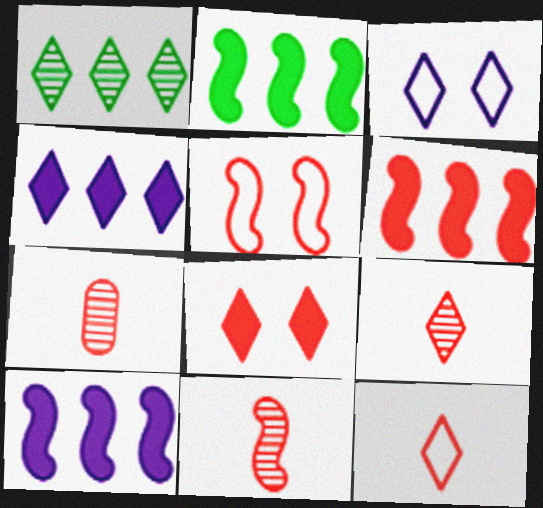[[2, 3, 7], 
[2, 6, 10], 
[5, 6, 11], 
[7, 9, 11]]